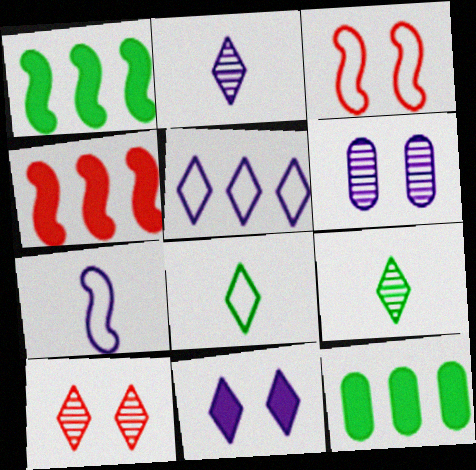[[2, 3, 12], 
[2, 5, 11], 
[4, 6, 8], 
[7, 10, 12]]